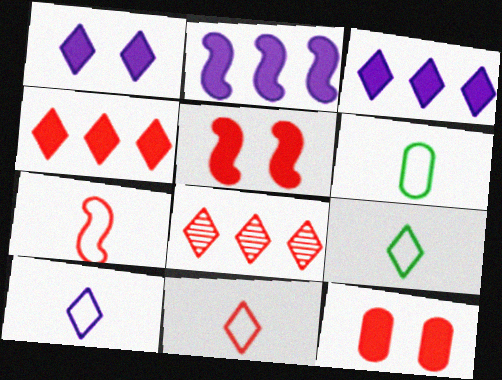[[1, 8, 9], 
[6, 7, 10], 
[7, 8, 12], 
[9, 10, 11]]